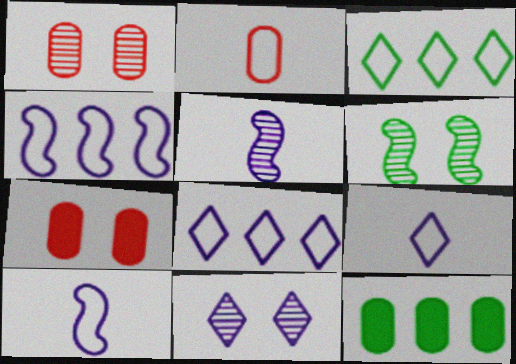[[1, 6, 11], 
[3, 5, 7]]